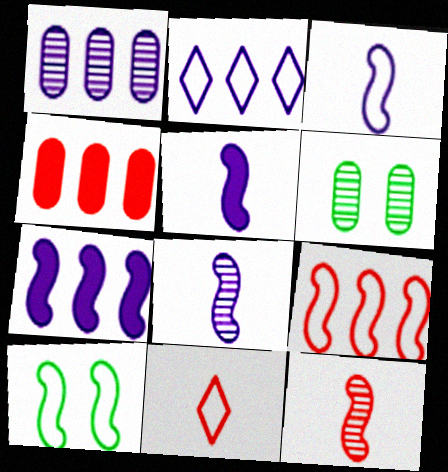[[1, 2, 7], 
[3, 5, 8], 
[3, 9, 10], 
[6, 7, 11], 
[7, 10, 12]]